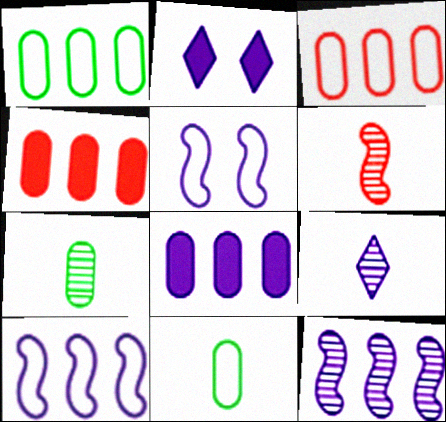[[1, 2, 6], 
[5, 8, 9], 
[6, 7, 9]]